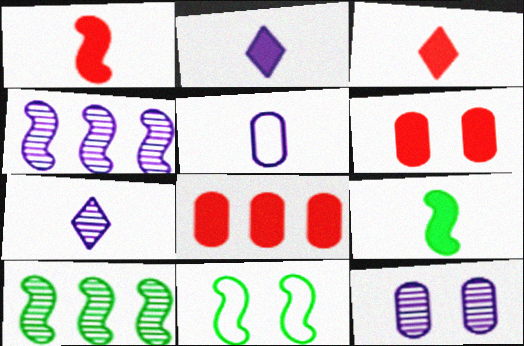[[1, 4, 11], 
[4, 7, 12], 
[7, 8, 11], 
[9, 10, 11]]